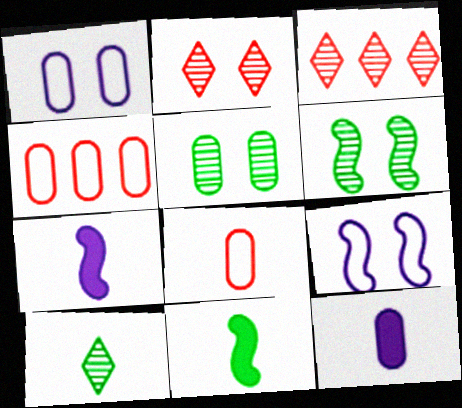[[1, 3, 11], 
[4, 5, 12], 
[7, 8, 10]]